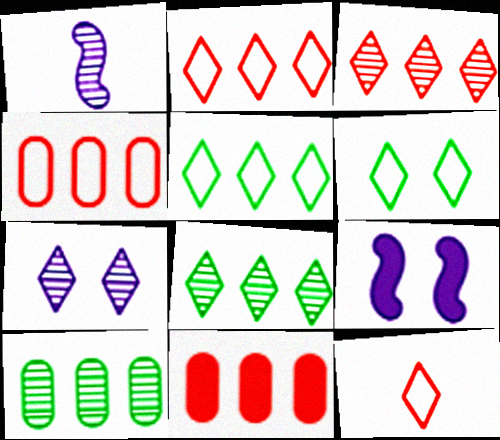[[1, 6, 11], 
[9, 10, 12]]